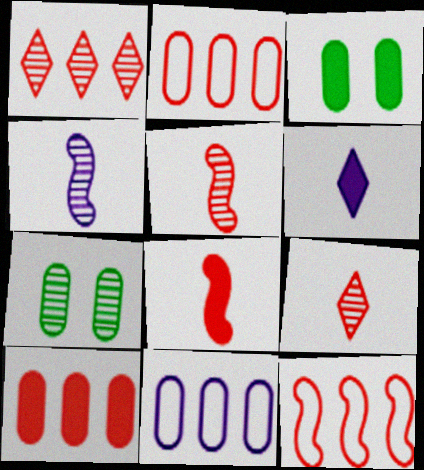[[1, 4, 7], 
[1, 10, 12], 
[6, 7, 12]]